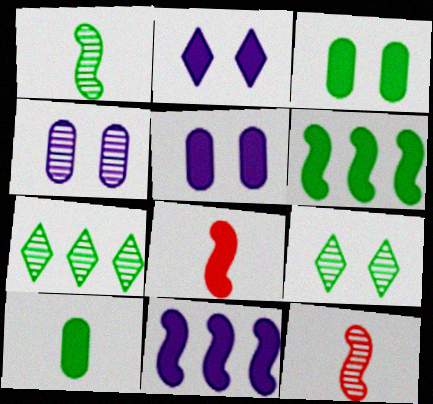[[4, 7, 12]]